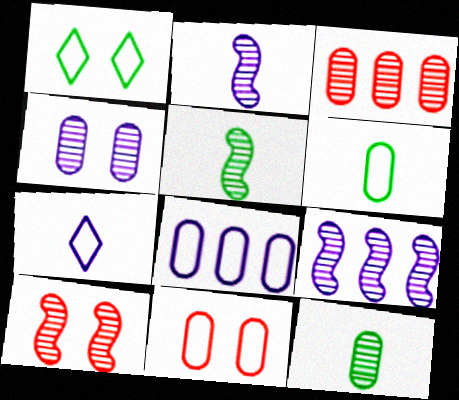[[3, 4, 12], 
[5, 9, 10], 
[6, 8, 11]]